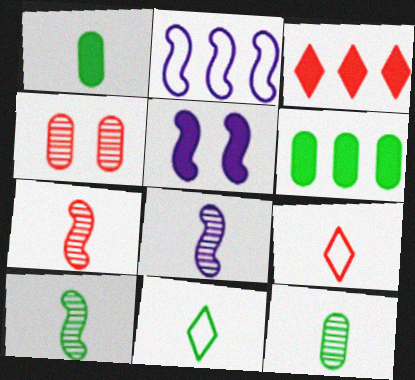[[1, 3, 5], 
[1, 8, 9], 
[1, 10, 11], 
[2, 5, 8], 
[7, 8, 10]]